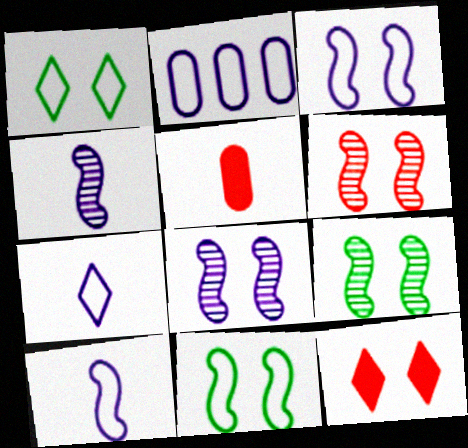[[2, 3, 7], 
[6, 8, 9]]